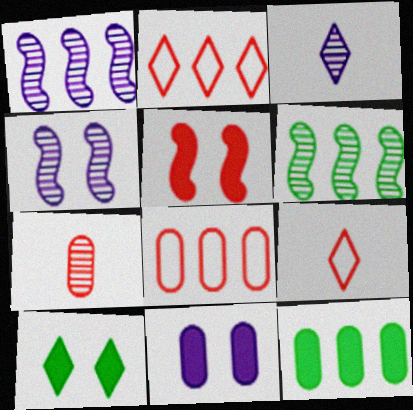[[1, 2, 12], 
[2, 3, 10], 
[2, 5, 7], 
[4, 9, 12], 
[5, 10, 11], 
[6, 9, 11]]